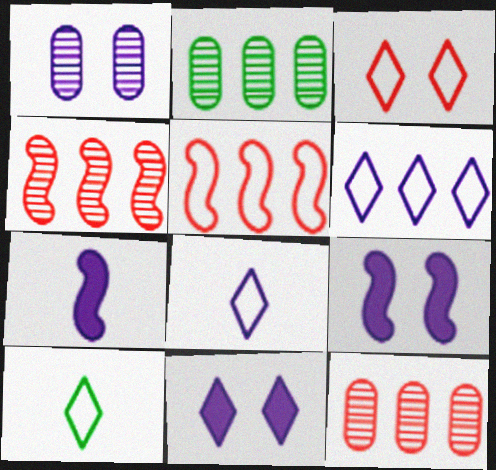[[1, 6, 7], 
[2, 3, 7], 
[3, 6, 10], 
[9, 10, 12]]